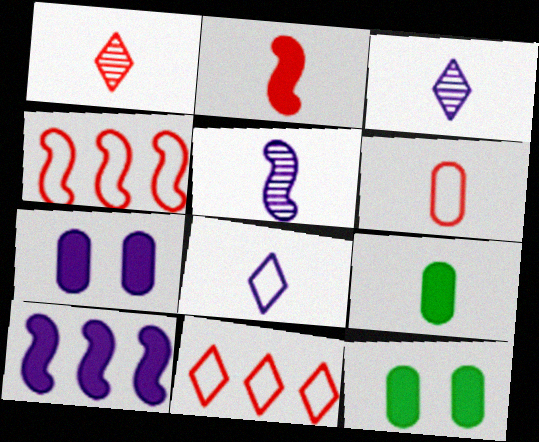[[1, 2, 6], 
[3, 4, 12], 
[5, 11, 12]]